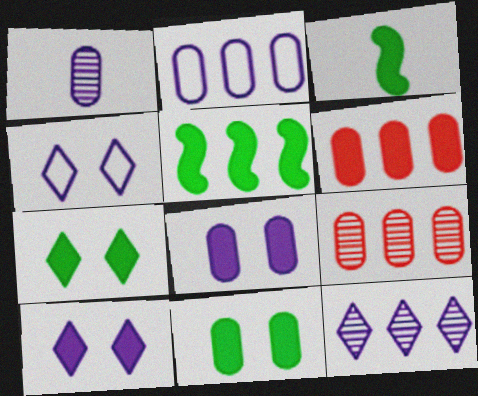[[1, 2, 8], 
[3, 4, 9], 
[3, 6, 10]]